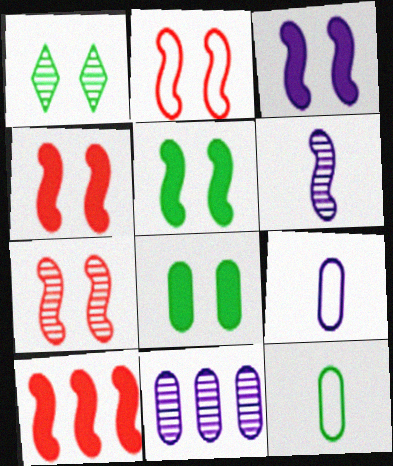[[1, 9, 10], 
[2, 4, 7], 
[3, 4, 5]]